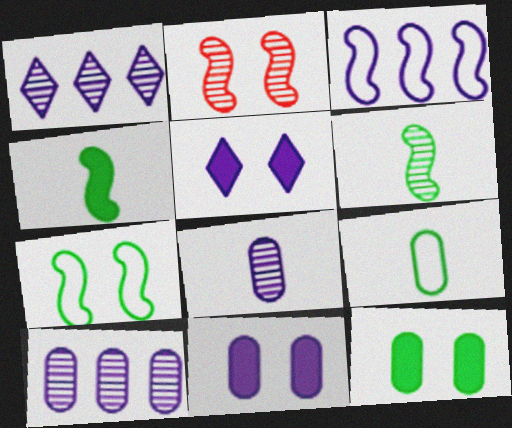[[2, 3, 4], 
[3, 5, 8]]